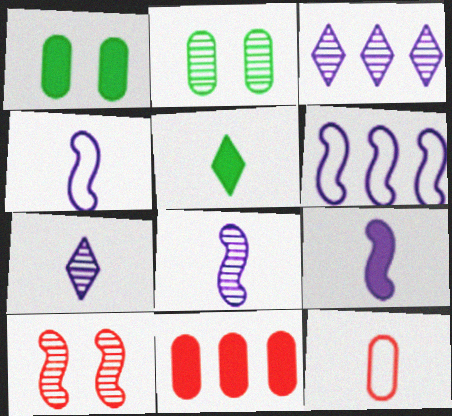[[4, 8, 9], 
[5, 8, 12]]